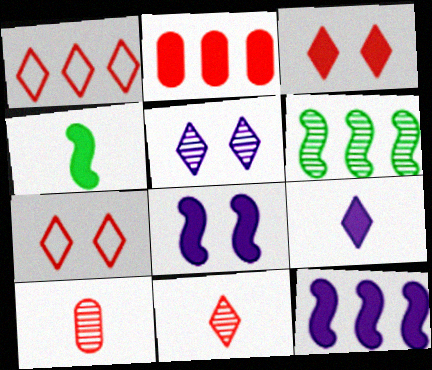[[1, 3, 11], 
[5, 6, 10]]